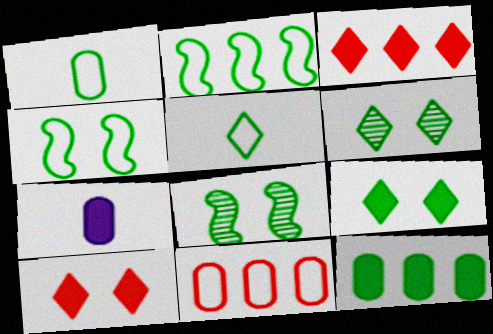[[5, 8, 12]]